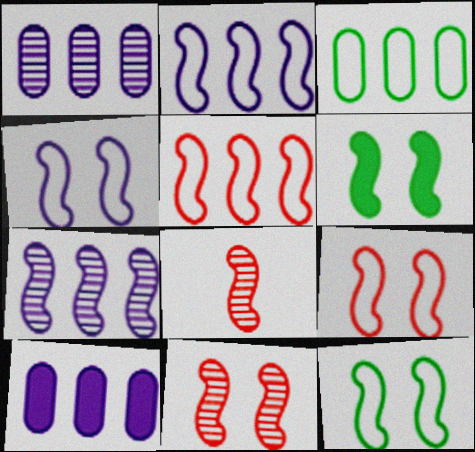[[2, 6, 8], 
[4, 6, 11], 
[4, 9, 12]]